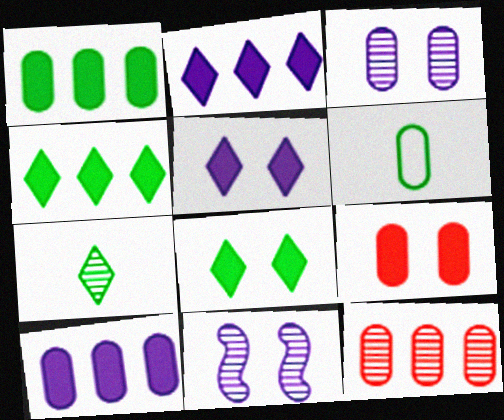[[7, 11, 12]]